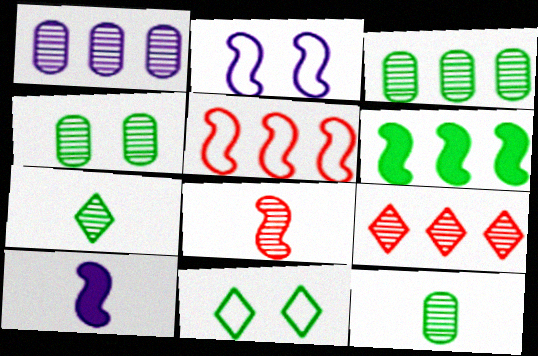[[2, 6, 8], 
[3, 4, 12], 
[6, 11, 12]]